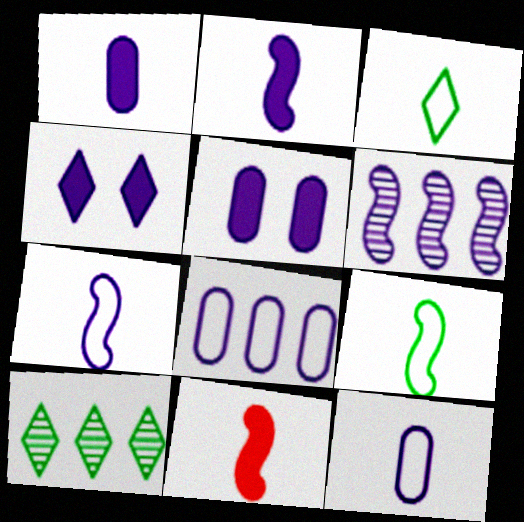[[4, 6, 12]]